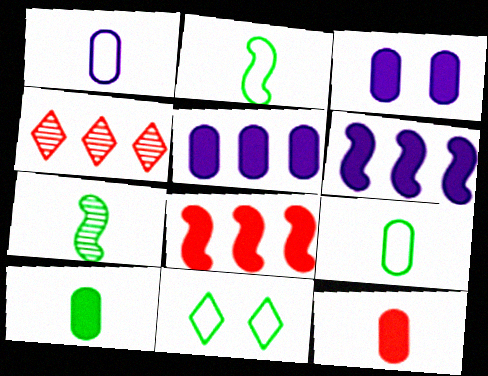[[2, 3, 4]]